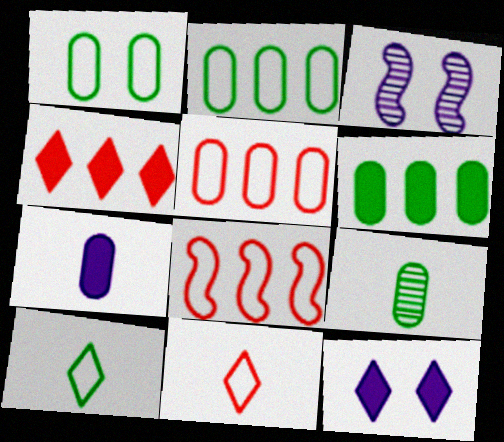[[1, 6, 9], 
[3, 6, 11], 
[8, 9, 12]]